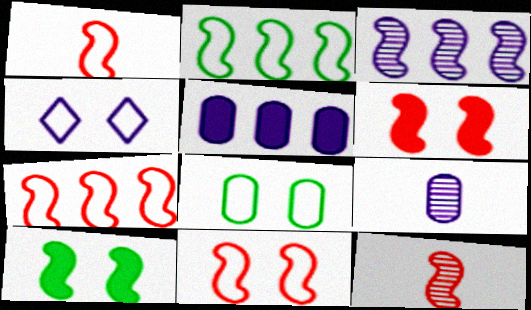[[1, 3, 10], 
[1, 7, 11], 
[4, 8, 11], 
[6, 7, 12]]